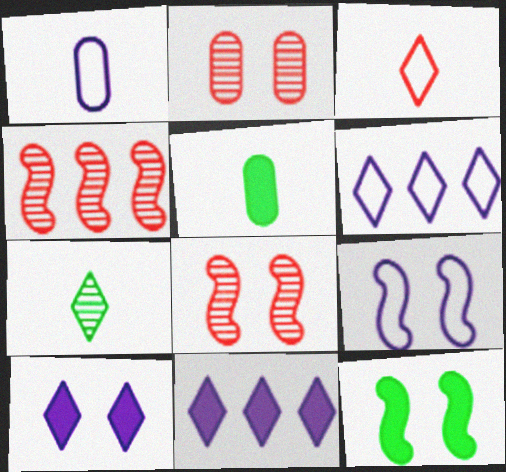[[1, 6, 9], 
[5, 6, 8], 
[8, 9, 12]]